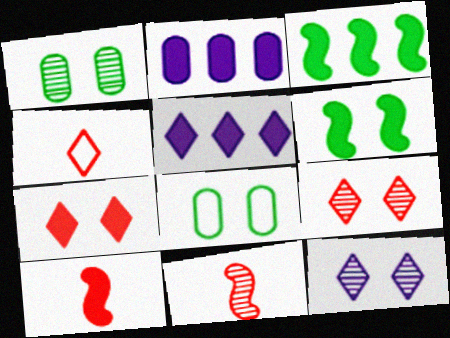[[5, 8, 11]]